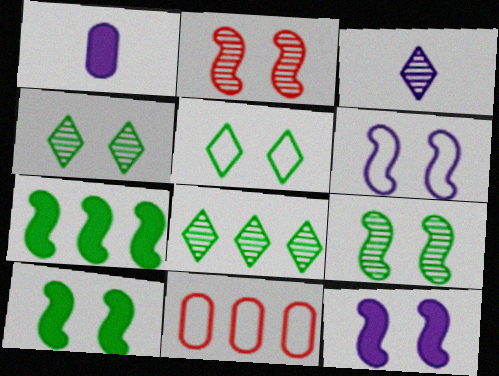[[2, 6, 10], 
[3, 10, 11]]